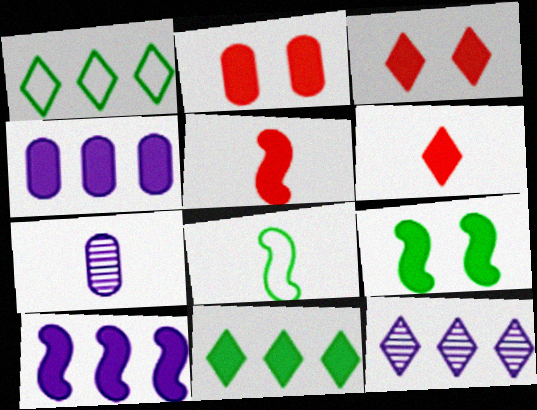[[2, 8, 12], 
[4, 6, 9], 
[5, 9, 10], 
[6, 7, 8]]